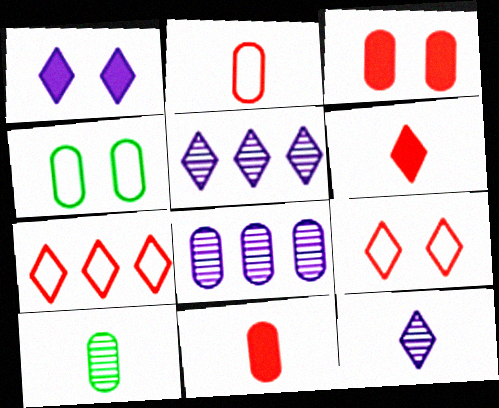[[4, 8, 11]]